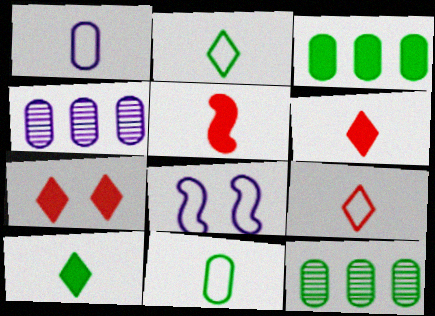[[6, 8, 12]]